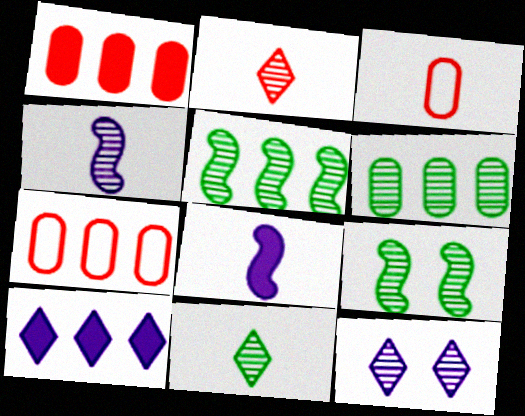[[3, 8, 11], 
[3, 9, 10], 
[5, 7, 10], 
[6, 9, 11]]